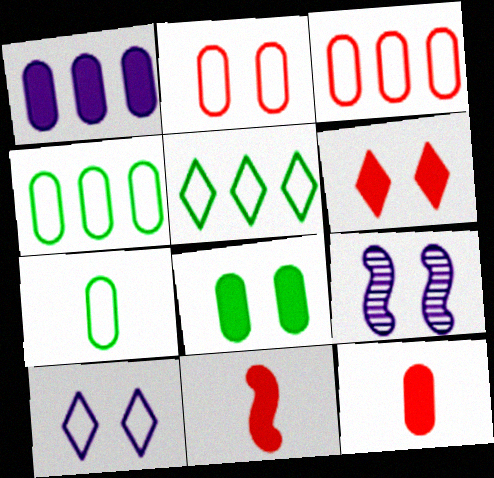[[1, 8, 12], 
[5, 9, 12]]